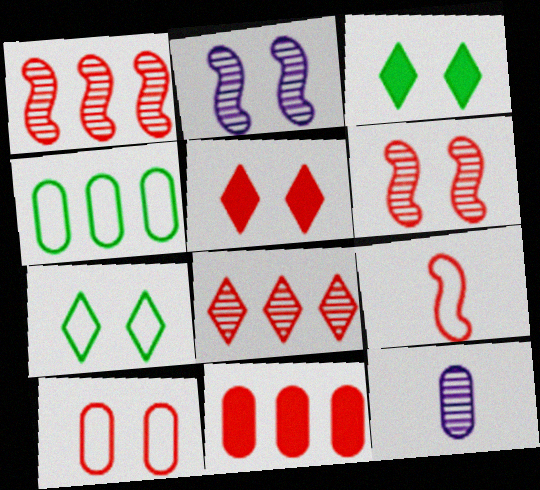[[2, 3, 10], 
[5, 6, 10]]